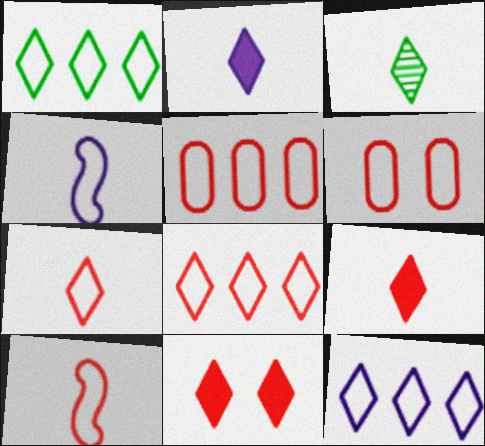[[1, 4, 6], 
[1, 8, 12], 
[2, 3, 7], 
[3, 11, 12], 
[6, 8, 10]]